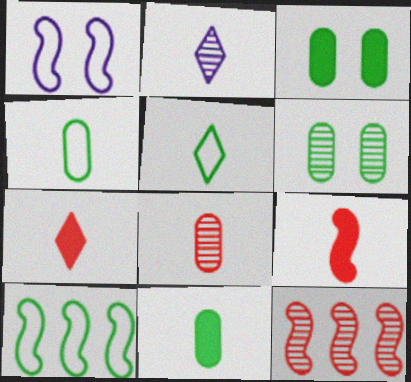[[2, 4, 9], 
[2, 5, 7], 
[2, 6, 12]]